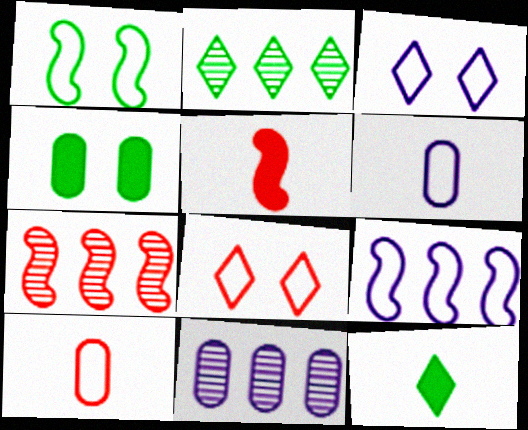[[2, 7, 11], 
[3, 6, 9], 
[4, 10, 11]]